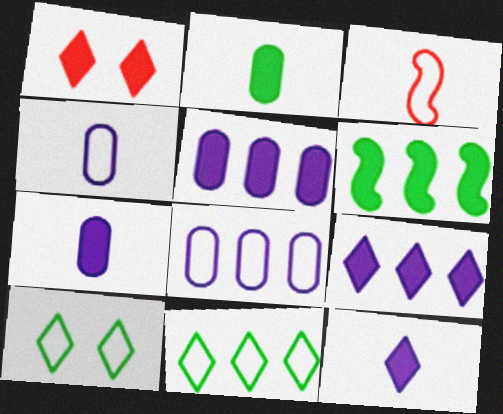[[1, 6, 7], 
[3, 8, 10]]